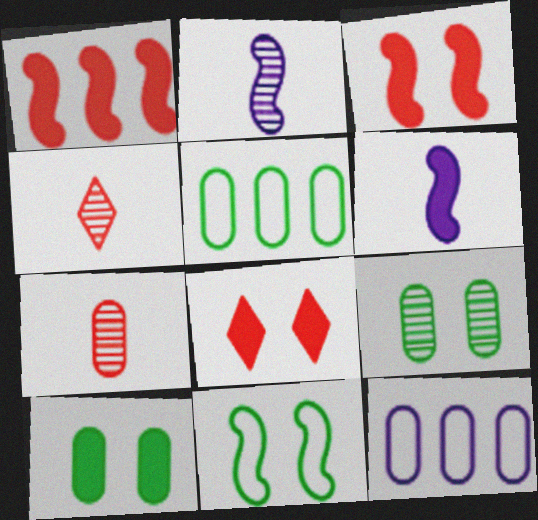[[1, 2, 11], 
[2, 5, 8], 
[7, 10, 12]]